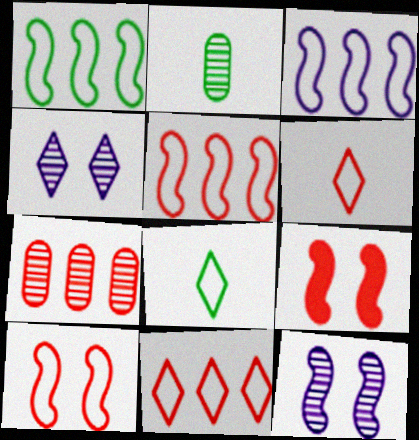[[1, 3, 5], 
[6, 7, 9]]